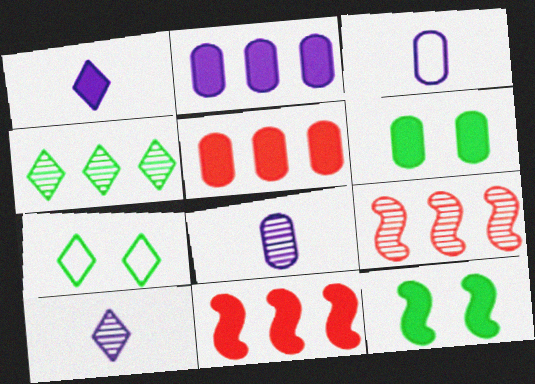[[1, 5, 12], 
[1, 6, 11], 
[7, 8, 11]]